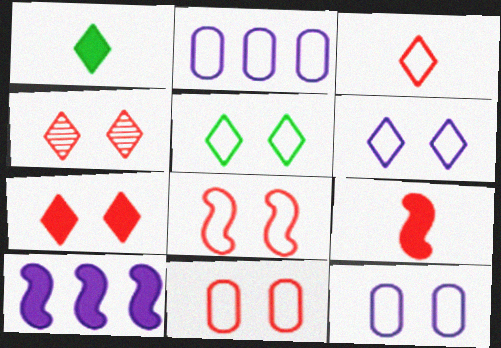[[5, 8, 12]]